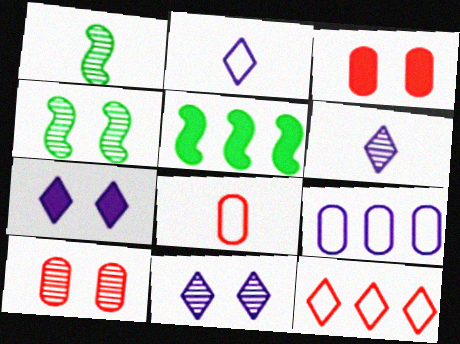[[2, 5, 10], 
[4, 10, 11], 
[5, 8, 11]]